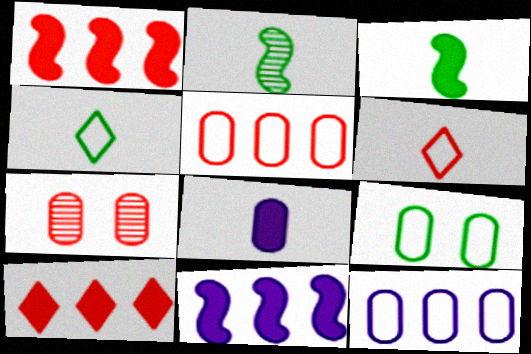[[1, 6, 7], 
[2, 6, 8], 
[4, 7, 11]]